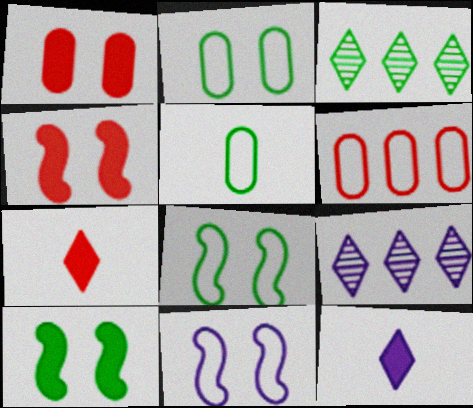[[3, 5, 10], 
[4, 5, 9]]